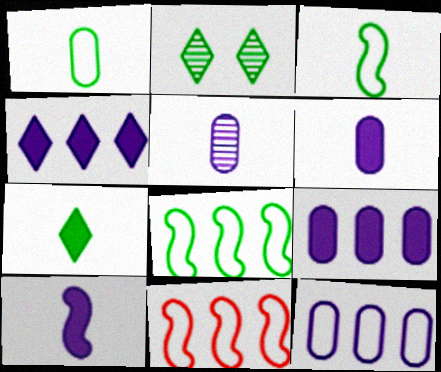[[2, 6, 11]]